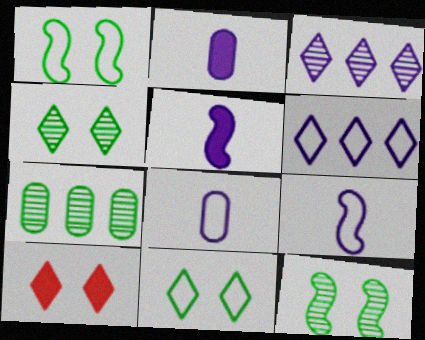[[7, 9, 10]]